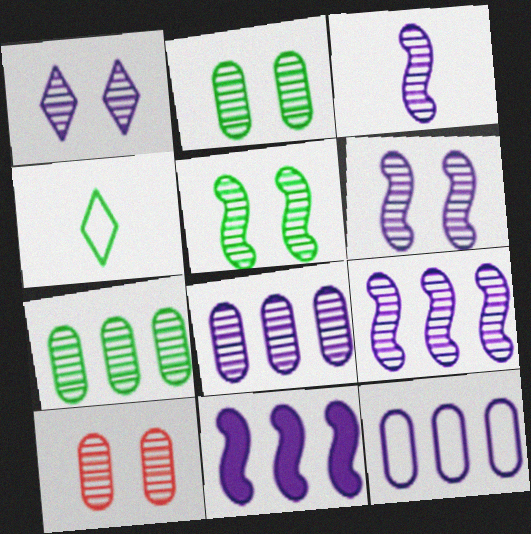[[1, 3, 8], 
[1, 5, 10], 
[3, 6, 9], 
[4, 10, 11]]